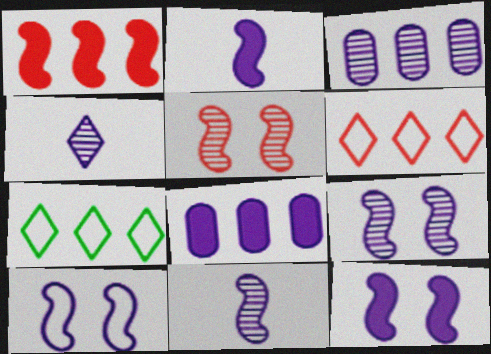[[1, 3, 7], 
[3, 4, 9], 
[4, 8, 10], 
[9, 10, 12]]